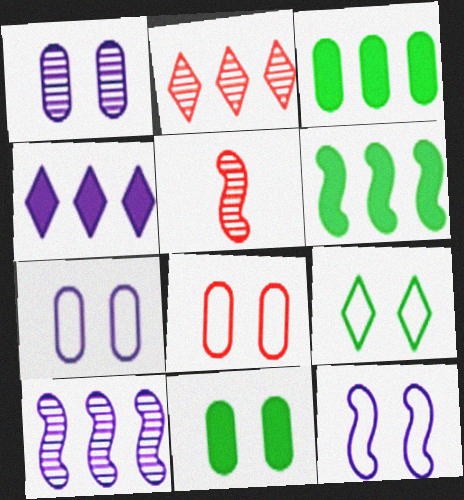[[1, 8, 11], 
[5, 6, 12], 
[8, 9, 12]]